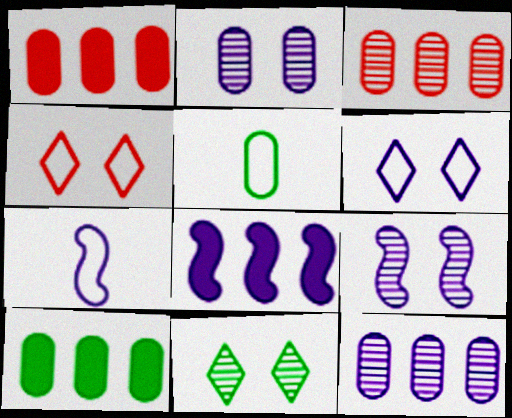[[1, 2, 5], 
[1, 7, 11], 
[7, 8, 9]]